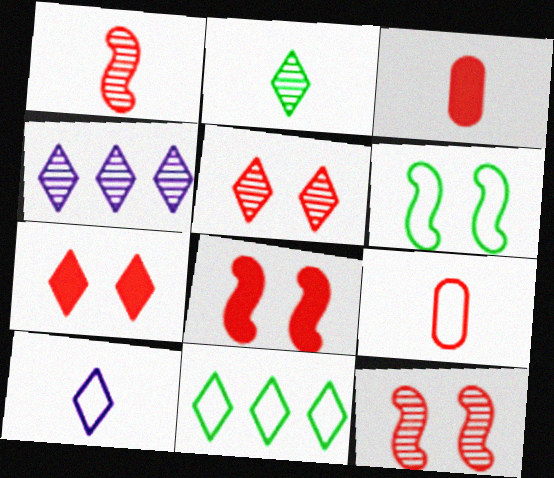[[2, 4, 5], 
[3, 4, 6]]